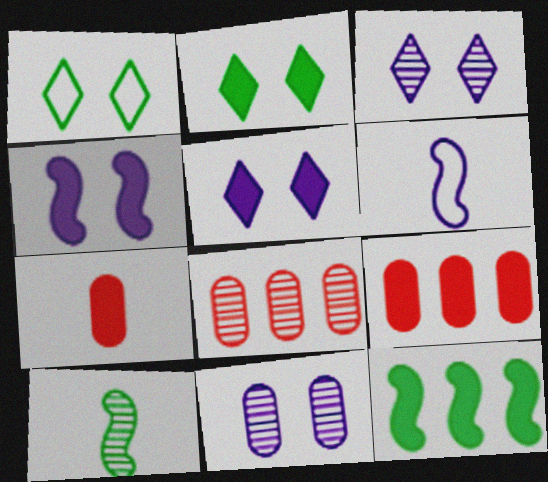[[2, 6, 8], 
[3, 8, 10], 
[5, 7, 12]]